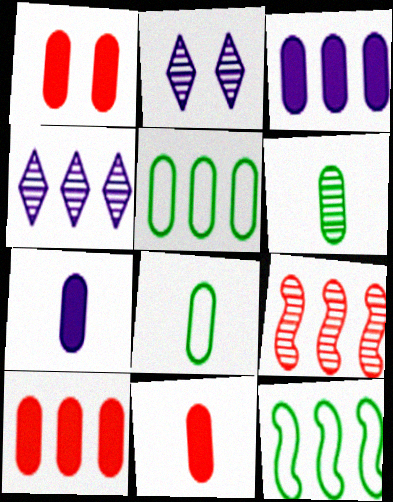[[1, 10, 11], 
[2, 6, 9], 
[2, 11, 12], 
[4, 10, 12]]